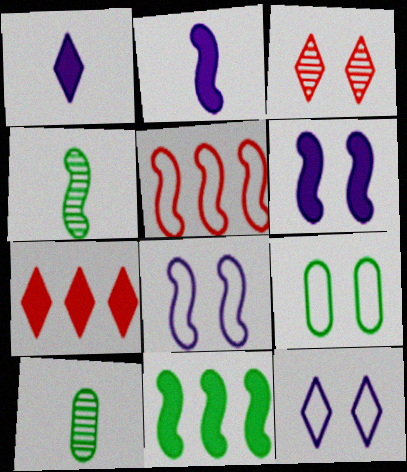[[3, 6, 9], 
[4, 5, 6], 
[7, 8, 10]]